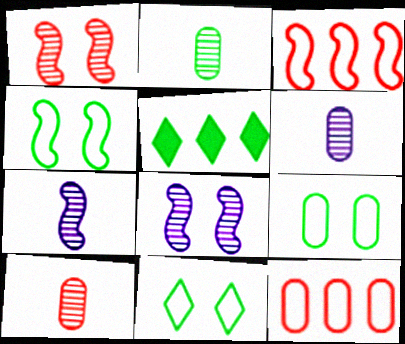[[2, 4, 5], 
[2, 6, 10], 
[4, 9, 11]]